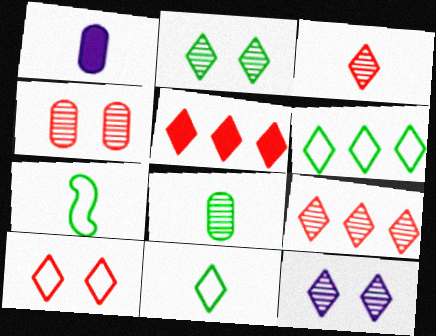[[1, 3, 7], 
[3, 5, 10], 
[5, 11, 12]]